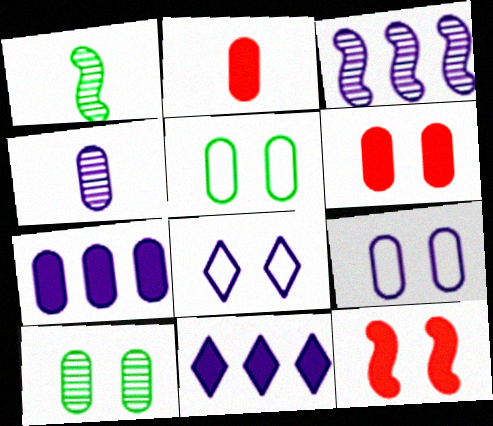[[4, 7, 9], 
[6, 9, 10], 
[8, 10, 12]]